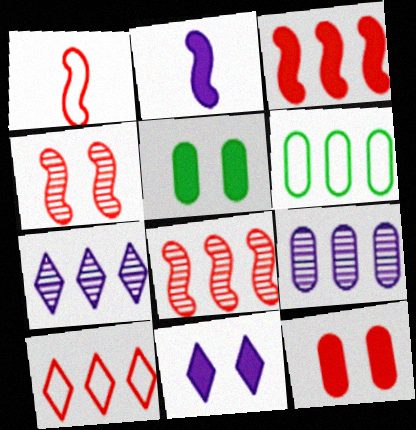[[1, 3, 4], 
[1, 5, 7], 
[3, 6, 7]]